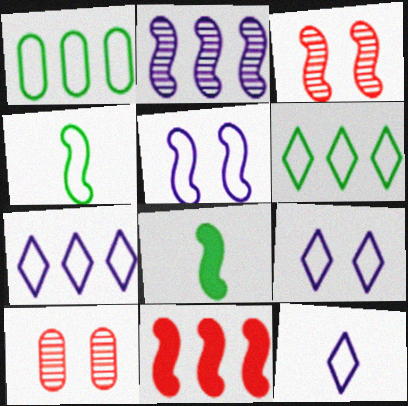[[7, 8, 10], 
[7, 9, 12]]